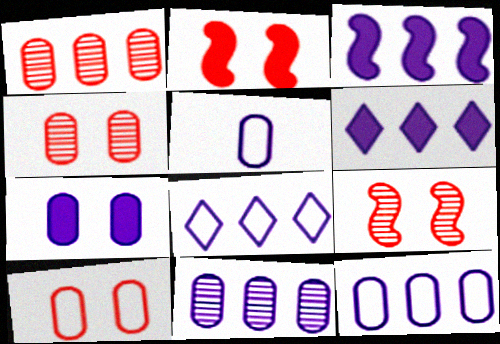[[3, 8, 11], 
[5, 7, 11]]